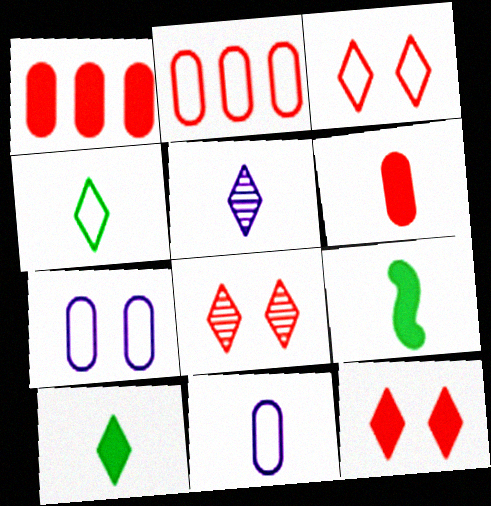[[3, 8, 12]]